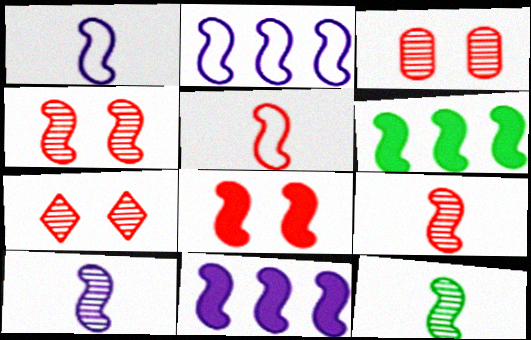[[1, 4, 6], 
[2, 8, 12], 
[3, 4, 7], 
[9, 10, 12]]